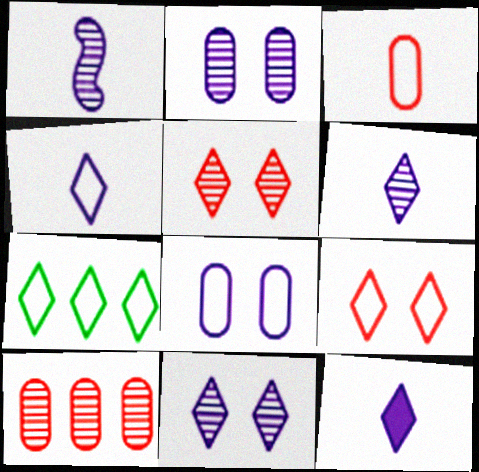[[4, 6, 12], 
[4, 7, 9], 
[5, 7, 12]]